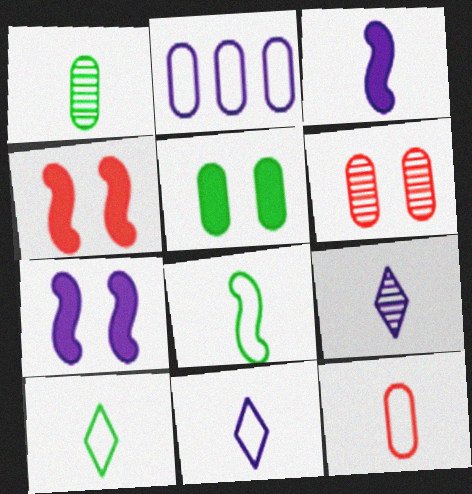[[2, 7, 9], 
[8, 11, 12]]